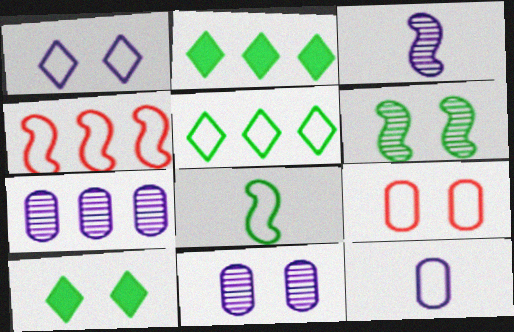[[2, 3, 9], 
[2, 4, 7]]